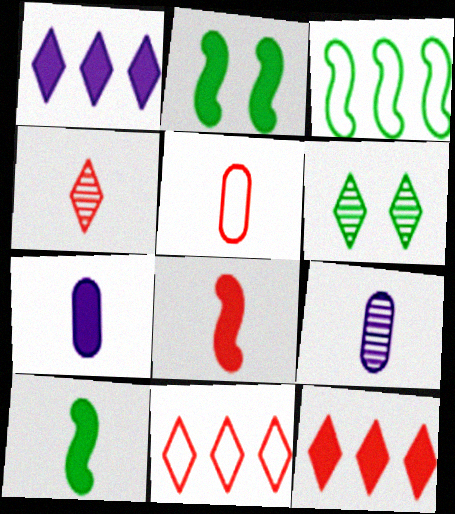[[2, 7, 12], 
[2, 9, 11], 
[4, 5, 8]]